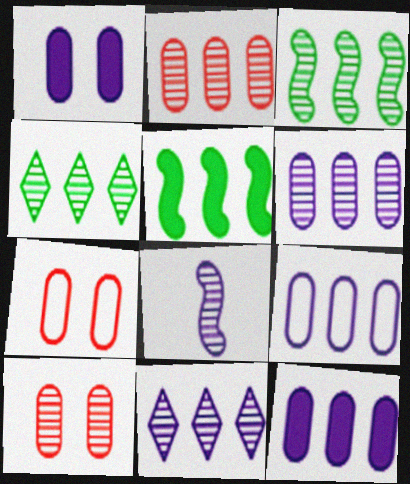[[2, 3, 11], 
[4, 8, 10], 
[6, 9, 12]]